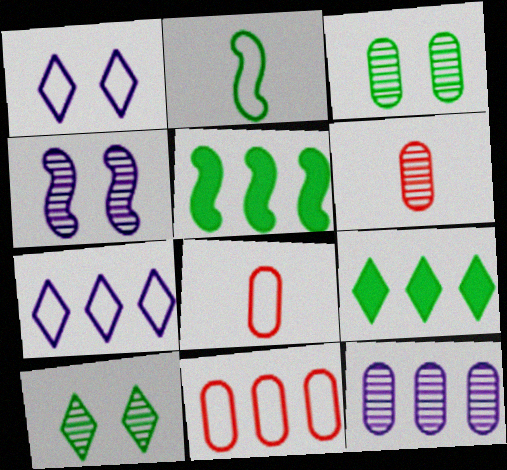[[1, 2, 11], 
[1, 5, 6], 
[2, 3, 9], 
[3, 6, 12], 
[4, 8, 9]]